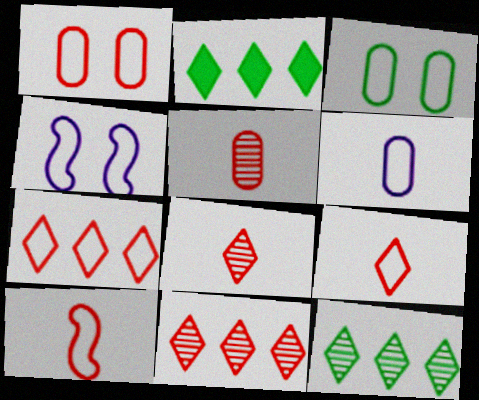[[1, 7, 10], 
[2, 4, 5]]